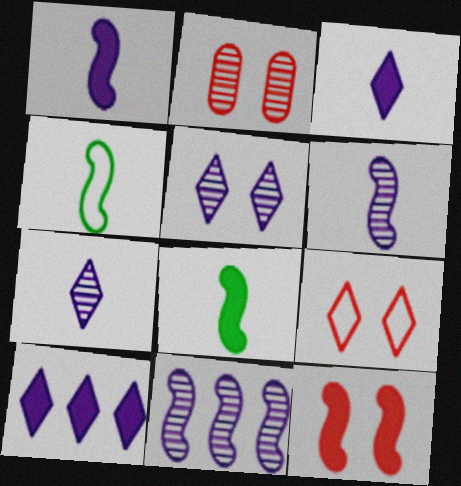[[2, 4, 10], 
[2, 9, 12], 
[4, 11, 12]]